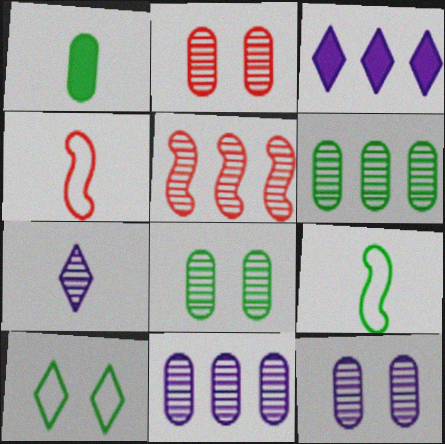[[1, 4, 7], 
[2, 3, 9], 
[2, 8, 12], 
[3, 4, 8], 
[5, 7, 8]]